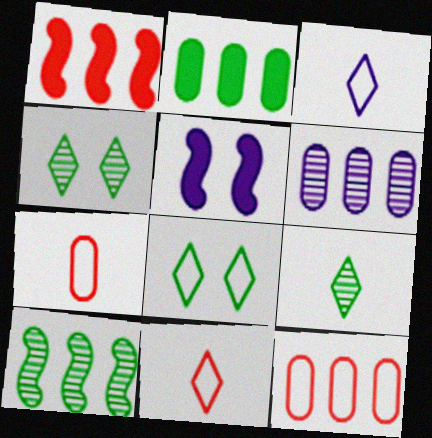[[2, 6, 12], 
[3, 5, 6], 
[5, 9, 12]]